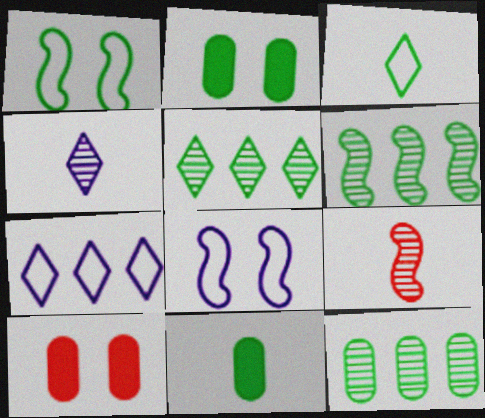[[1, 5, 11], 
[2, 3, 6], 
[2, 7, 9], 
[5, 6, 12]]